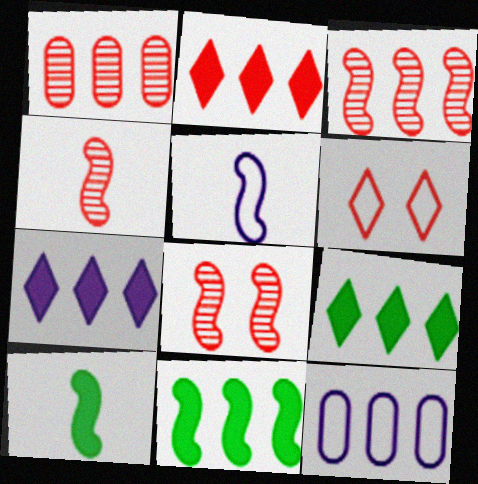[[2, 7, 9], 
[3, 4, 8], 
[3, 9, 12], 
[4, 5, 10], 
[5, 8, 11]]